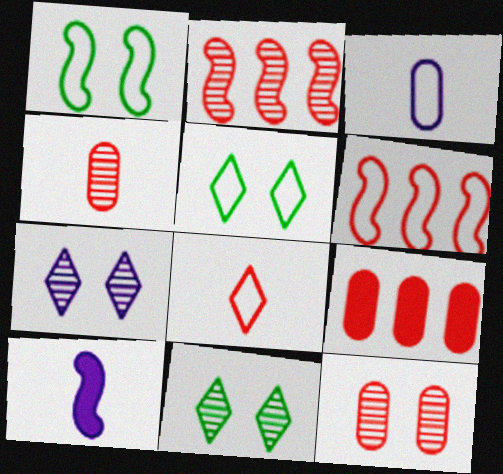[[1, 2, 10], 
[3, 5, 6]]